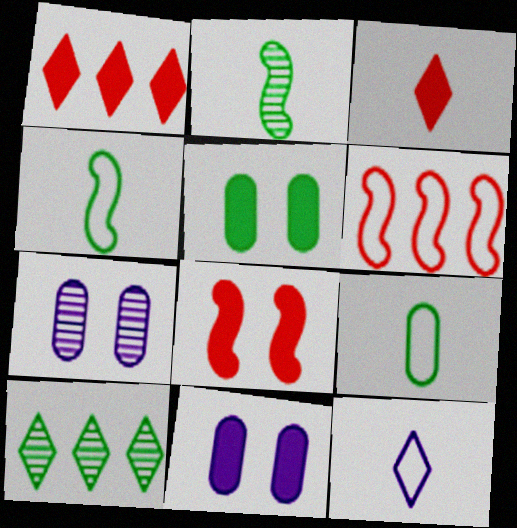[[1, 4, 7], 
[4, 5, 10]]